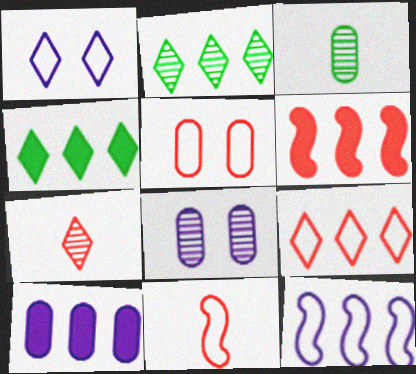[[1, 3, 6], 
[1, 4, 7], 
[3, 5, 10], 
[4, 6, 10], 
[4, 8, 11], 
[5, 6, 7], 
[5, 9, 11]]